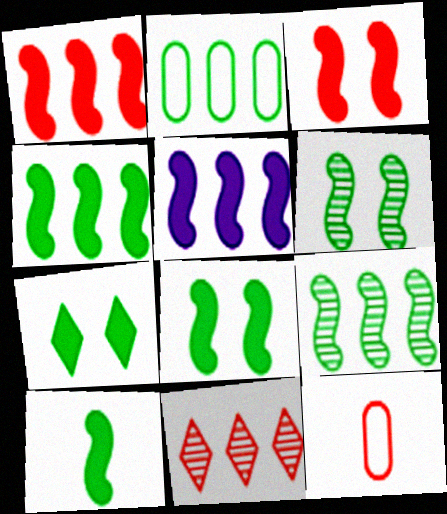[[1, 4, 5], 
[2, 5, 11], 
[3, 5, 10], 
[3, 11, 12], 
[4, 8, 10]]